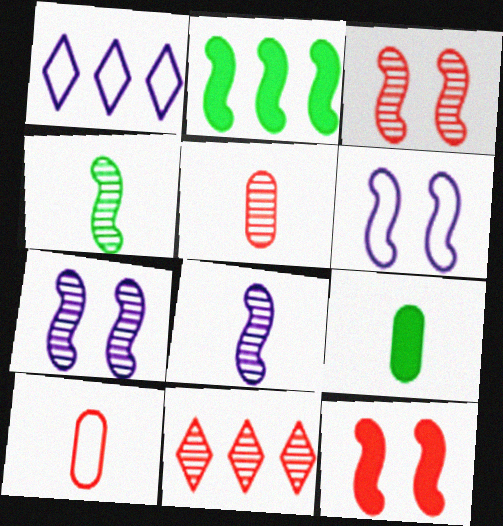[[1, 3, 9], 
[3, 5, 11], 
[6, 9, 11], 
[10, 11, 12]]